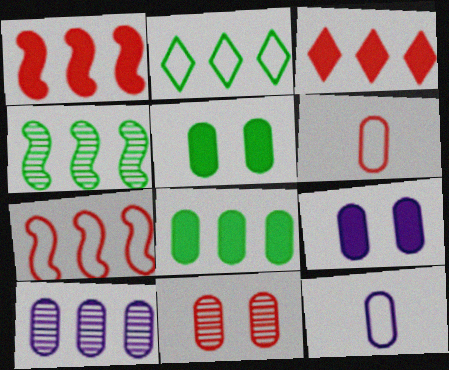[[1, 2, 10], 
[2, 4, 8], 
[5, 6, 10], 
[8, 11, 12], 
[9, 10, 12]]